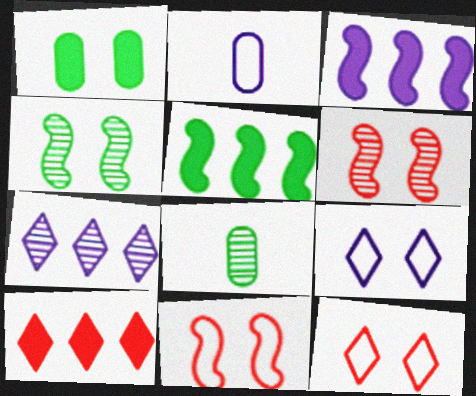[[1, 6, 9], 
[2, 4, 10], 
[3, 8, 12], 
[6, 7, 8]]